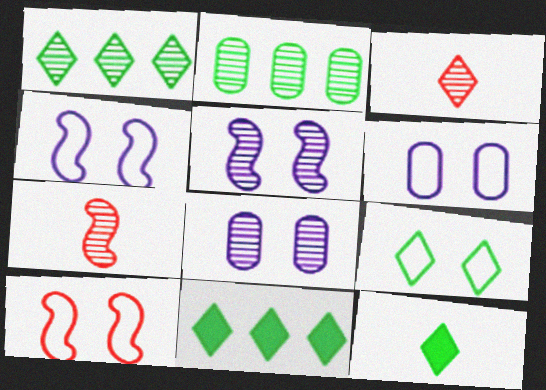[[1, 7, 8], 
[1, 9, 12], 
[2, 3, 5], 
[6, 7, 11], 
[6, 9, 10]]